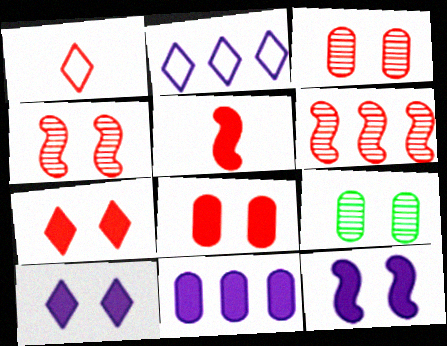[[1, 6, 8], 
[2, 5, 9]]